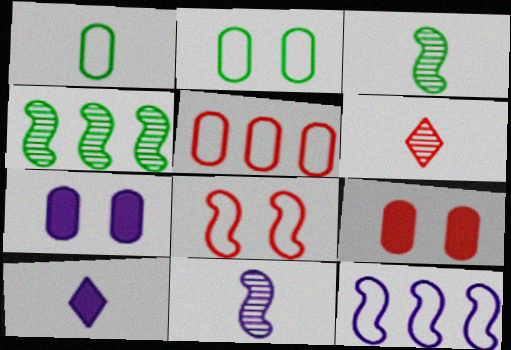[]